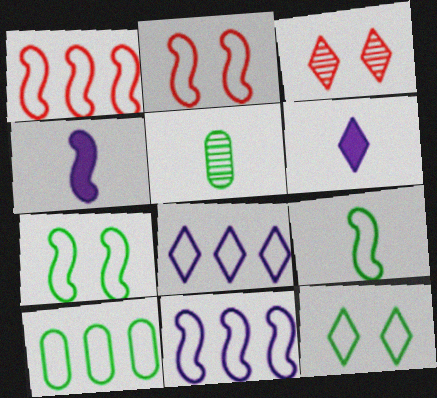[[1, 8, 10], 
[2, 9, 11], 
[3, 4, 10], 
[9, 10, 12]]